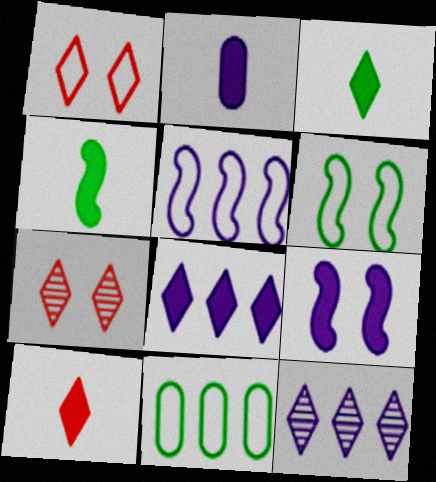[[1, 3, 12], 
[2, 4, 10], 
[2, 8, 9]]